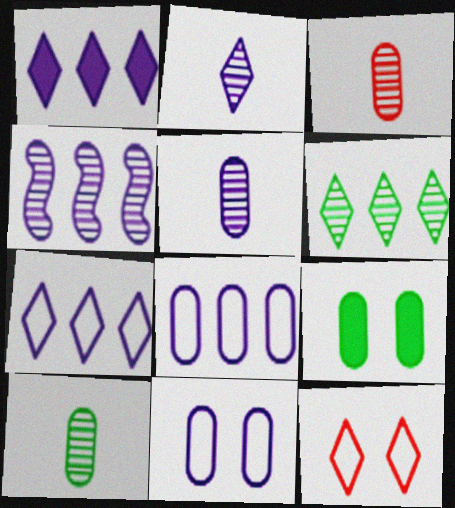[[1, 4, 8], 
[3, 5, 10], 
[3, 8, 9]]